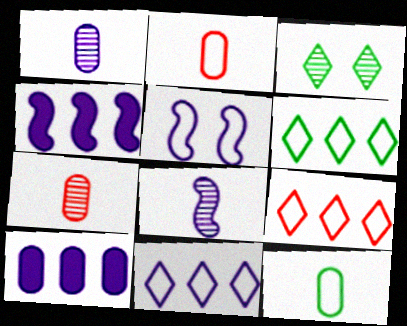[[2, 3, 4], 
[2, 5, 6], 
[4, 5, 8], 
[5, 9, 12], 
[6, 9, 11]]